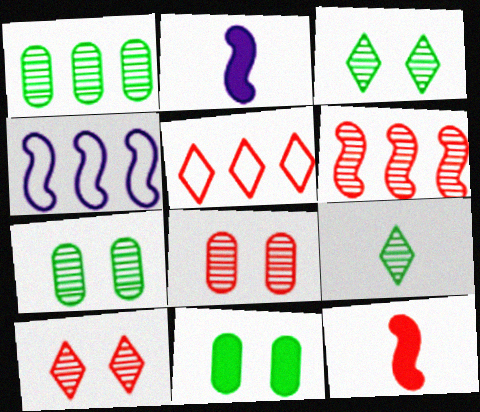[[2, 5, 7], 
[5, 8, 12]]